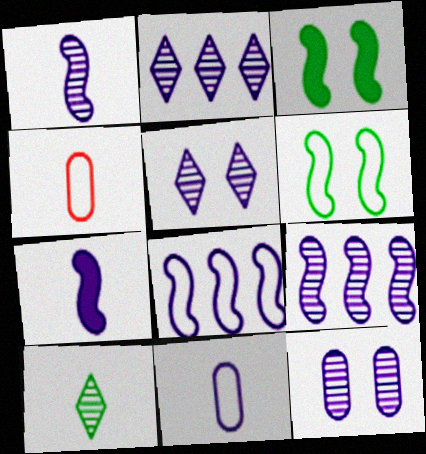[[1, 2, 12], 
[2, 3, 4], 
[4, 7, 10]]